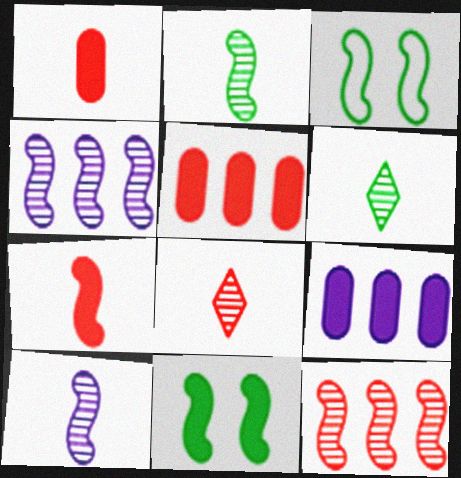[[3, 4, 7], 
[3, 8, 9]]